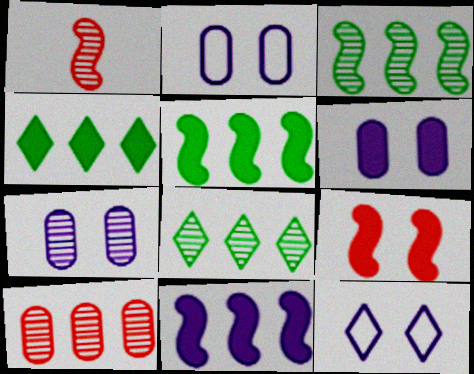[[1, 2, 4], 
[1, 7, 8], 
[2, 6, 7]]